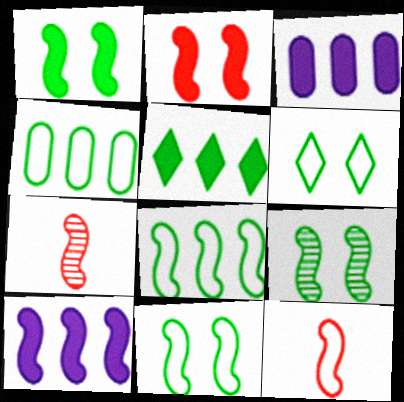[[1, 9, 11], 
[3, 6, 7], 
[7, 10, 11], 
[9, 10, 12]]